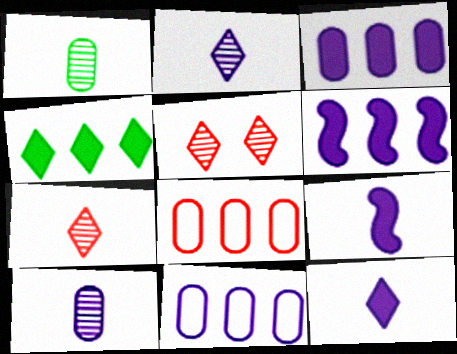[]